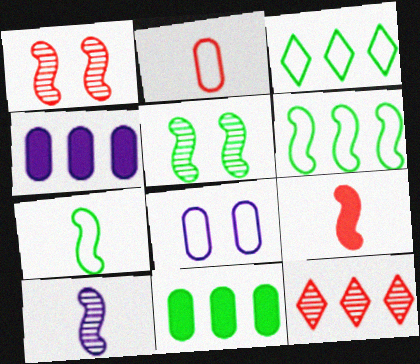[[4, 6, 12], 
[7, 9, 10]]